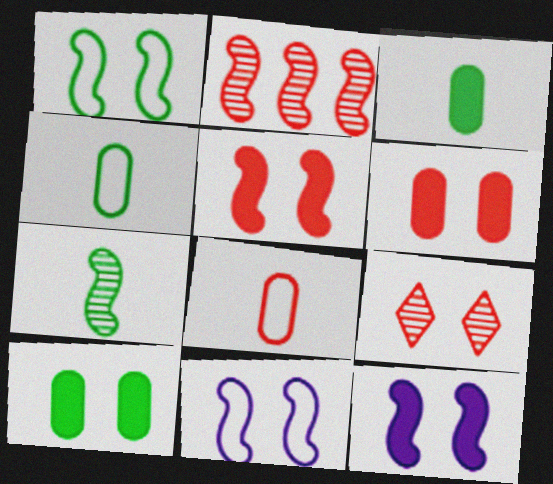[[9, 10, 11]]